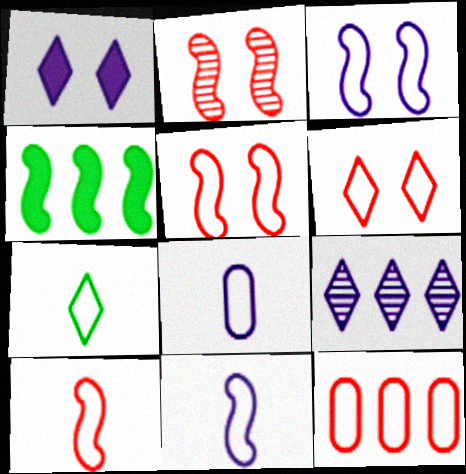[[2, 4, 11], 
[3, 7, 12], 
[4, 9, 12], 
[6, 10, 12], 
[7, 8, 10]]